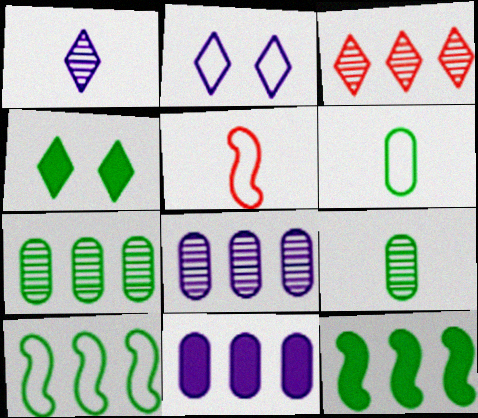[[3, 10, 11], 
[4, 5, 8], 
[4, 9, 10]]